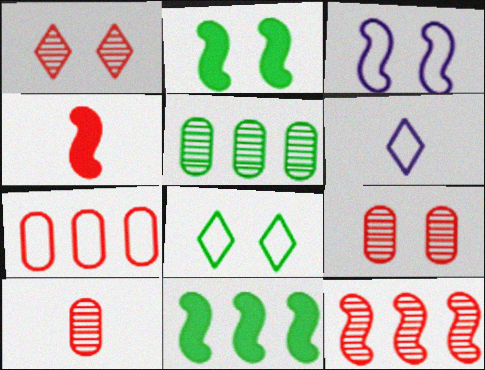[[1, 4, 7], 
[1, 10, 12], 
[6, 9, 11]]